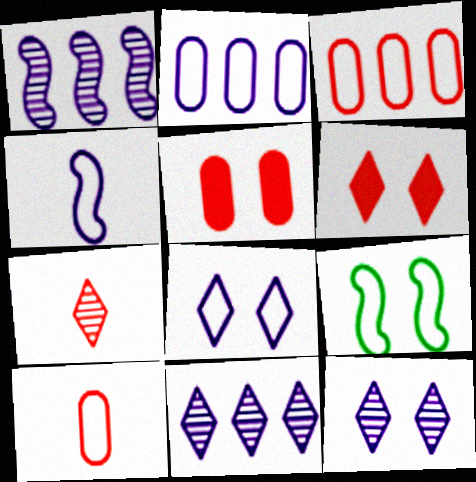[[2, 4, 8], 
[5, 9, 12]]